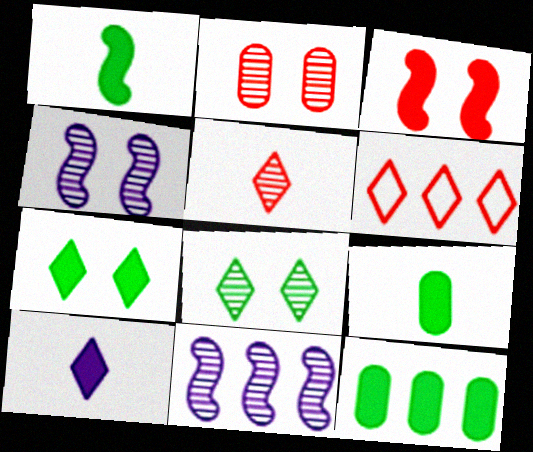[[1, 7, 12], 
[2, 4, 8], 
[3, 10, 12], 
[4, 6, 9], 
[6, 8, 10], 
[6, 11, 12]]